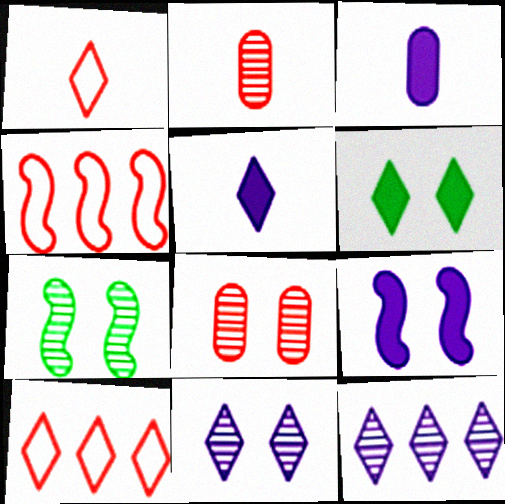[[1, 6, 12], 
[2, 7, 12], 
[3, 7, 10], 
[7, 8, 11]]